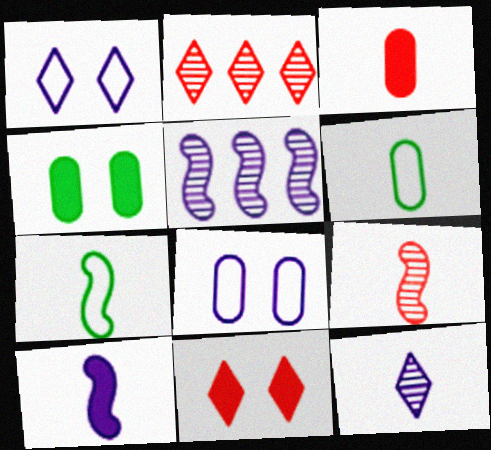[[3, 7, 12], 
[5, 6, 11], 
[7, 9, 10]]